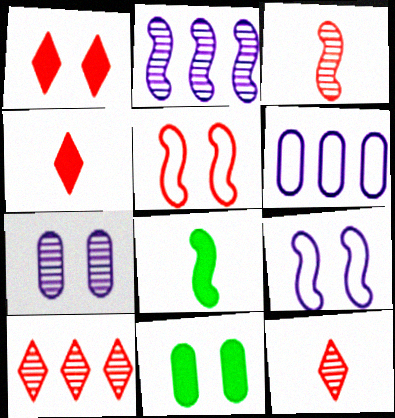[[2, 5, 8]]